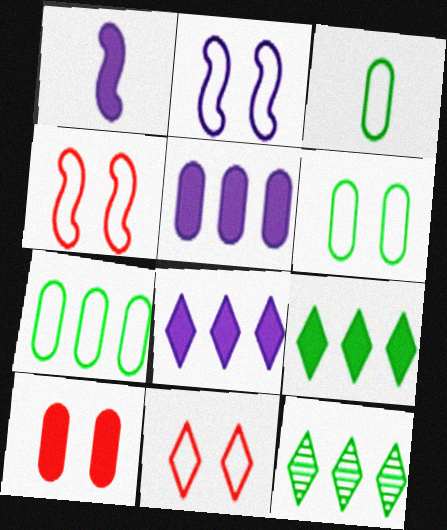[[1, 9, 10], 
[2, 6, 11], 
[3, 6, 7]]